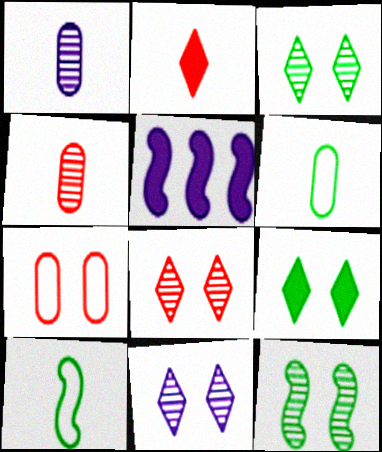[[1, 2, 10], 
[3, 8, 11], 
[5, 6, 8]]